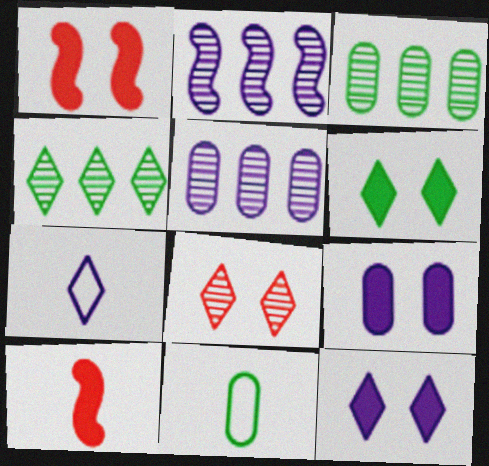[[1, 3, 7], 
[1, 6, 9], 
[2, 7, 9]]